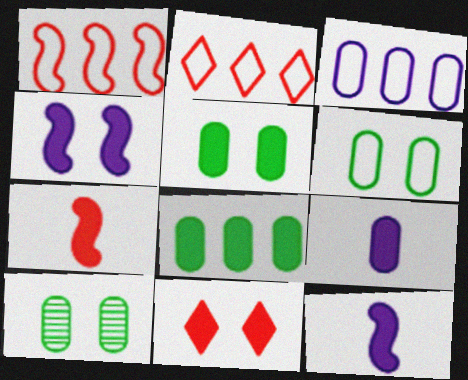[[2, 10, 12], 
[4, 5, 11], 
[5, 6, 10], 
[8, 11, 12]]